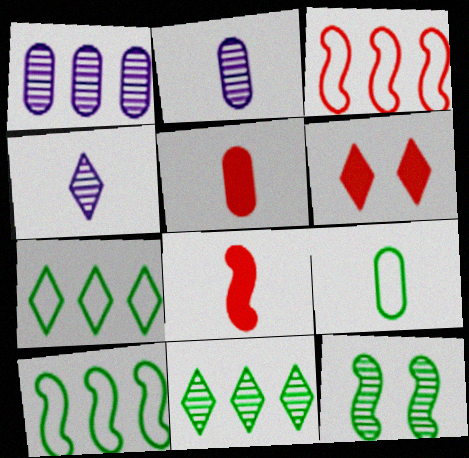[[2, 5, 9], 
[2, 6, 10], 
[4, 6, 7], 
[4, 8, 9]]